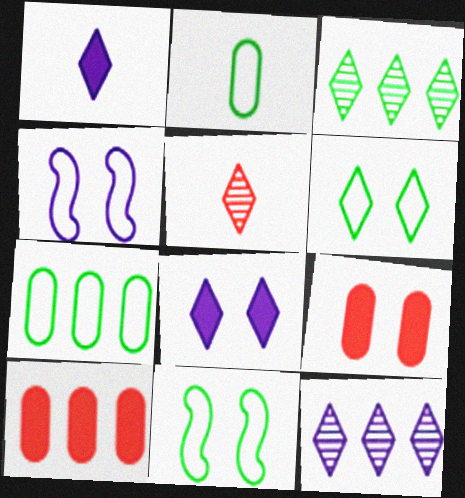[]